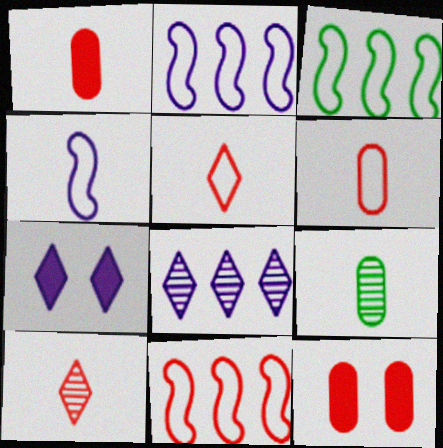[[2, 3, 11], 
[7, 9, 11], 
[10, 11, 12]]